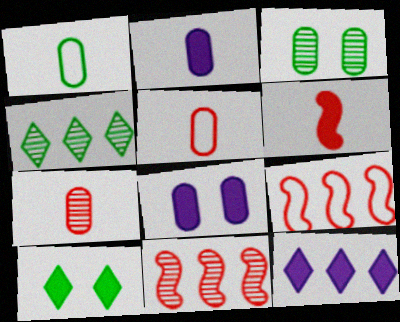[[1, 2, 7]]